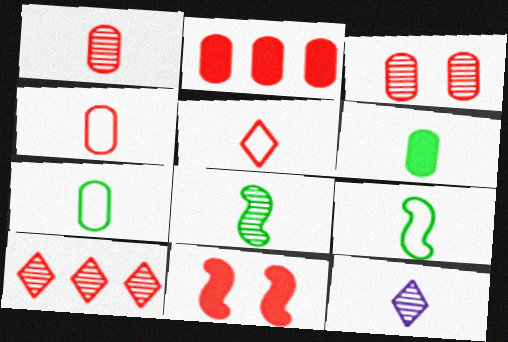[[1, 8, 12], 
[2, 3, 4], 
[4, 10, 11]]